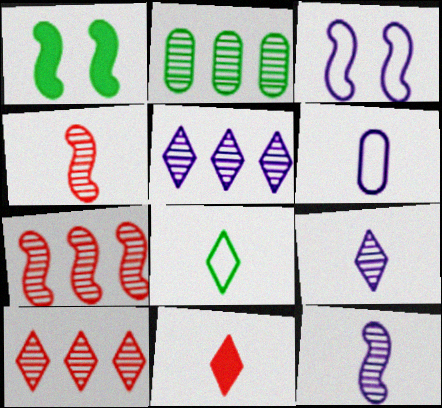[[1, 2, 8], 
[1, 6, 10], 
[2, 3, 11], 
[2, 5, 7], 
[8, 9, 11]]